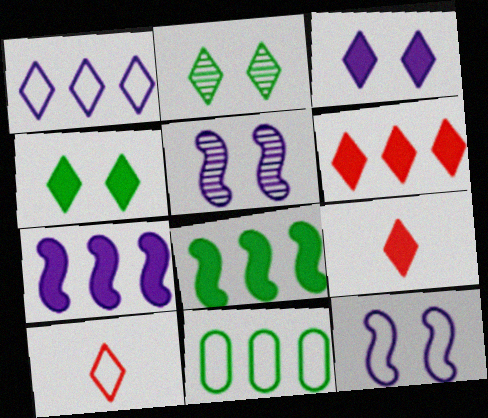[[1, 2, 9], 
[5, 9, 11], 
[10, 11, 12]]